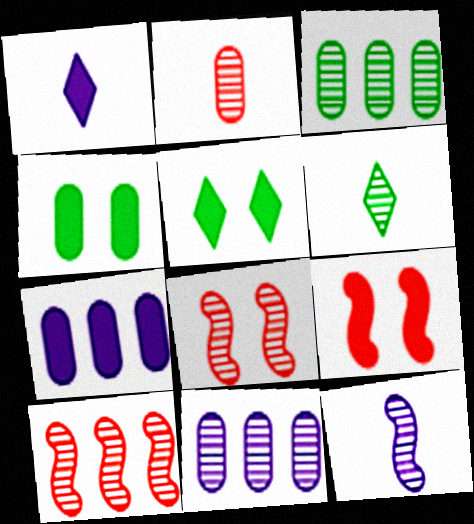[[2, 6, 12], 
[6, 8, 11]]